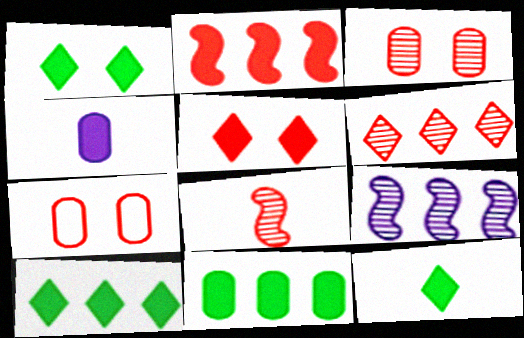[[1, 2, 4], 
[1, 10, 12], 
[3, 6, 8], 
[7, 9, 12]]